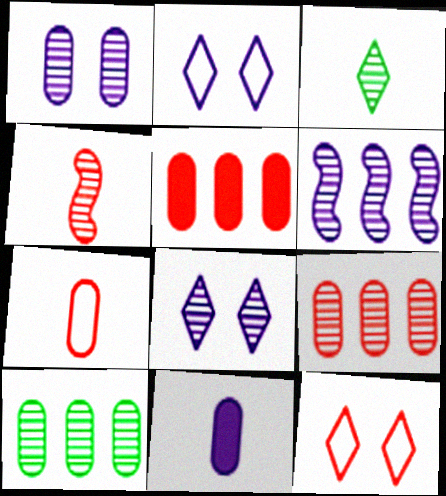[[2, 6, 11], 
[4, 5, 12], 
[4, 8, 10]]